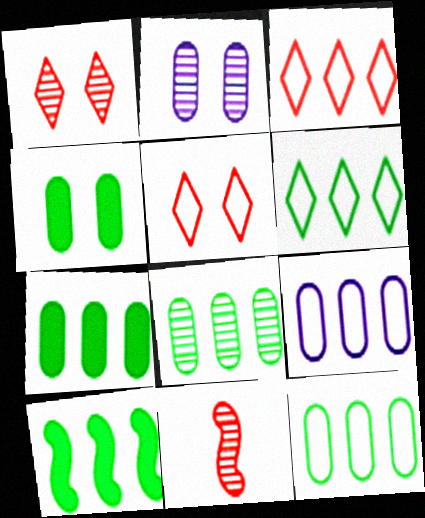[[6, 8, 10], 
[7, 8, 12]]